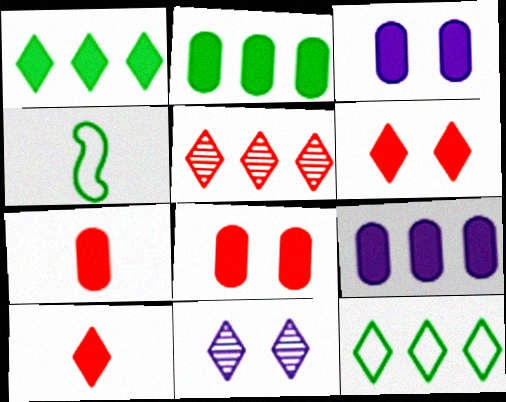[[2, 3, 7], 
[3, 4, 5], 
[10, 11, 12]]